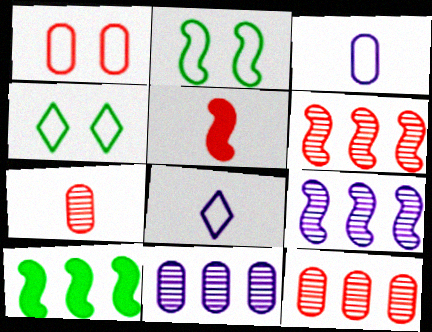[[2, 5, 9], 
[4, 5, 11]]